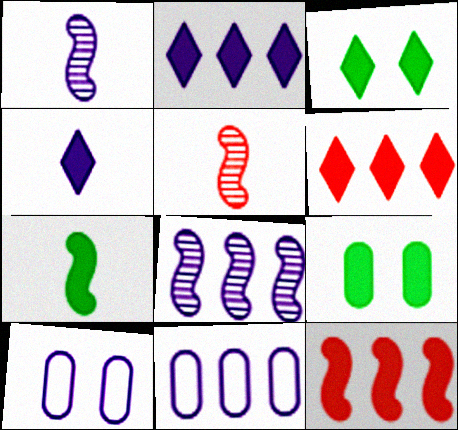[[1, 2, 10], 
[2, 8, 11], 
[3, 4, 6], 
[3, 5, 11], 
[4, 8, 10], 
[4, 9, 12]]